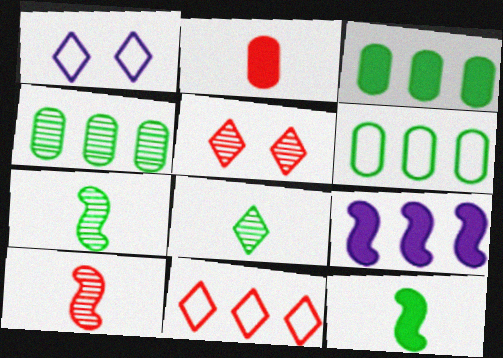[[1, 3, 10], 
[3, 4, 6], 
[4, 9, 11]]